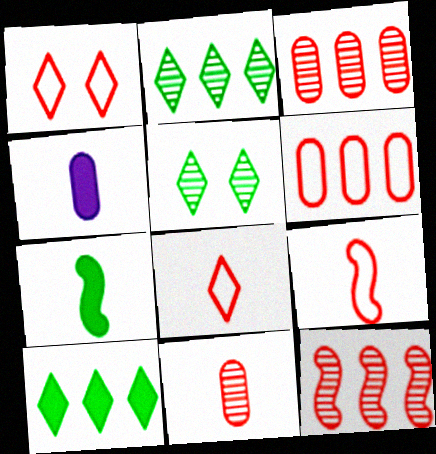[[1, 6, 9]]